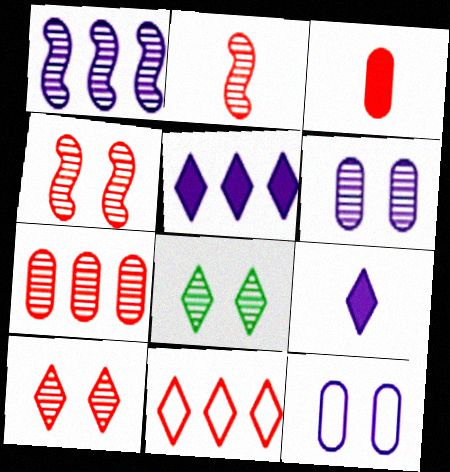[[1, 9, 12], 
[2, 7, 10], 
[3, 4, 11], 
[4, 6, 8], 
[8, 9, 11]]